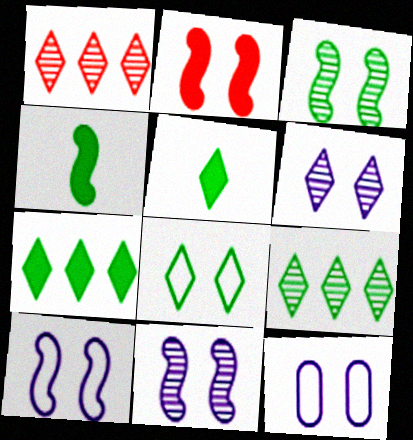[[1, 4, 12], 
[2, 3, 10], 
[5, 8, 9]]